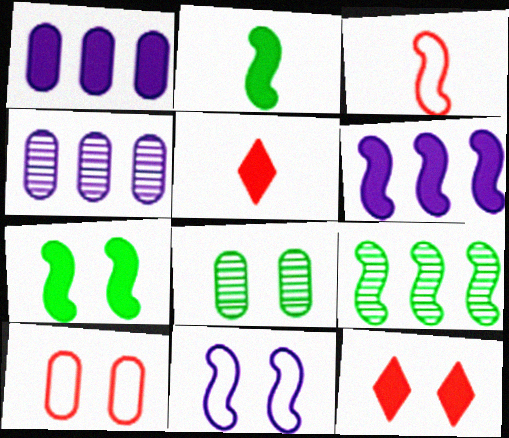[[1, 2, 12], 
[1, 5, 7], 
[8, 11, 12]]